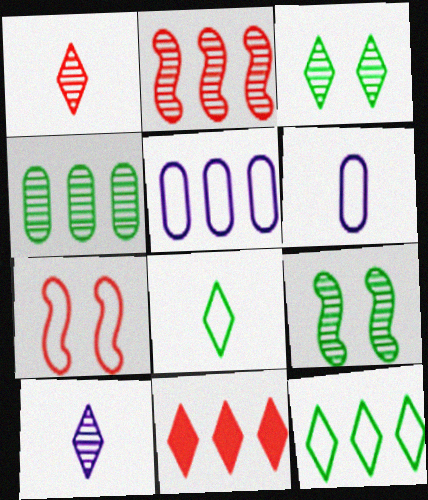[[5, 7, 8], 
[6, 7, 12], 
[6, 9, 11]]